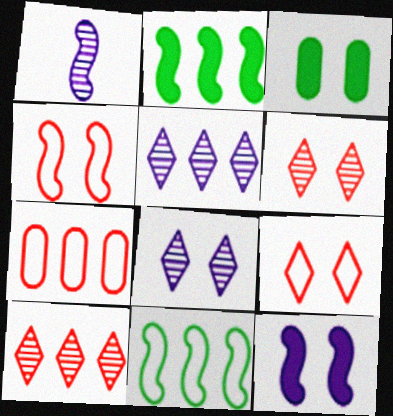[[1, 2, 4], 
[2, 5, 7], 
[3, 4, 8]]